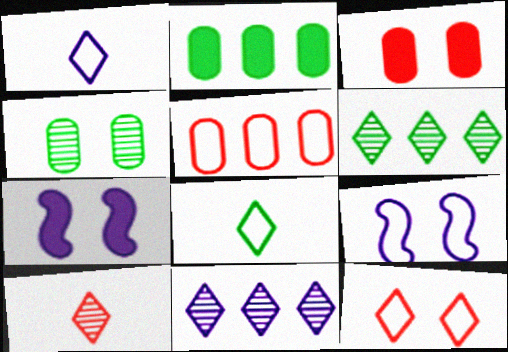[[2, 9, 10], 
[4, 7, 12], 
[5, 8, 9]]